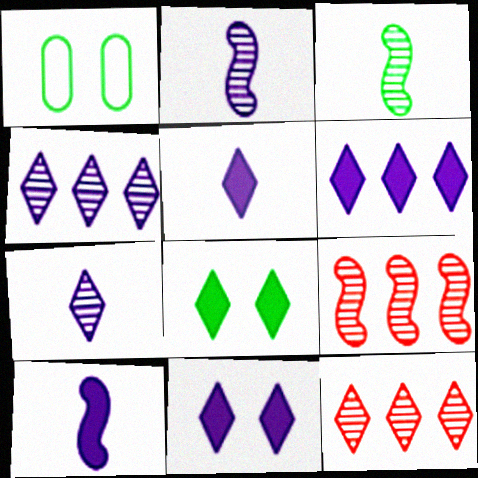[[1, 5, 9], 
[1, 10, 12], 
[5, 6, 11]]